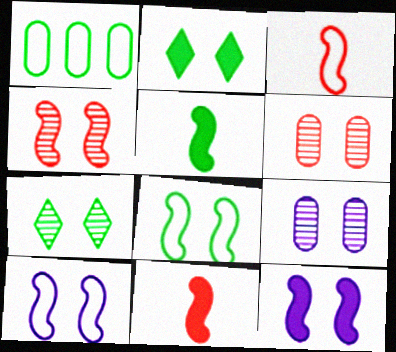[[1, 5, 7], 
[2, 6, 10], 
[4, 7, 9], 
[4, 8, 12]]